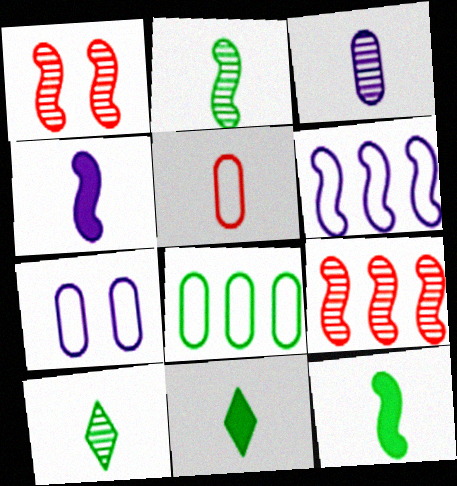[[1, 6, 12], 
[4, 5, 10], 
[5, 7, 8], 
[7, 9, 11]]